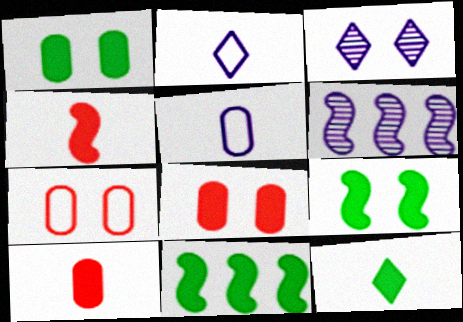[[1, 11, 12], 
[3, 7, 9], 
[6, 7, 12]]